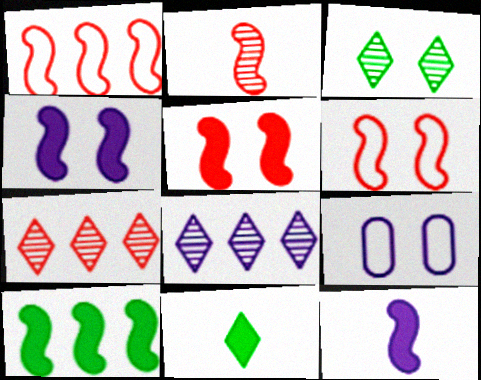[[1, 2, 5], 
[3, 5, 9], 
[5, 10, 12], 
[8, 9, 12]]